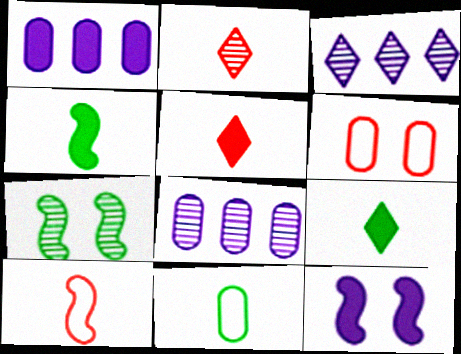[[2, 7, 8], 
[3, 4, 6]]